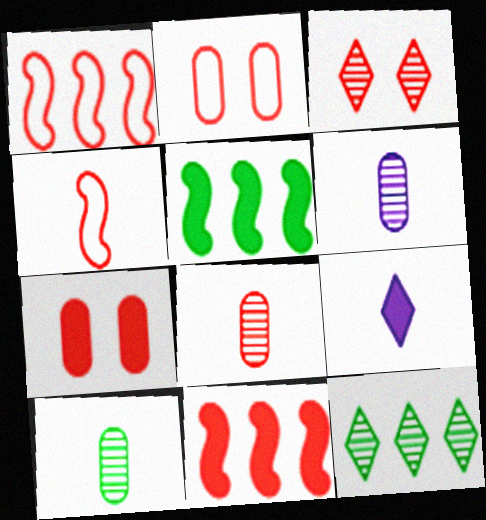[[4, 9, 10], 
[5, 7, 9], 
[6, 8, 10]]